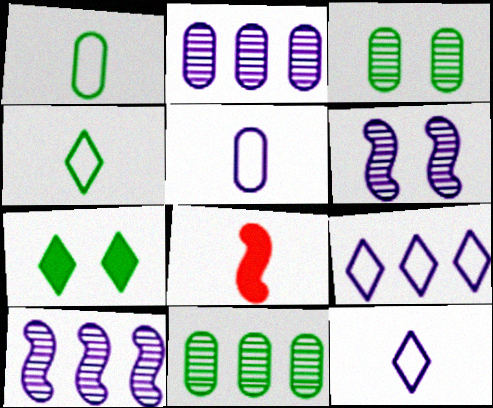[[3, 8, 9]]